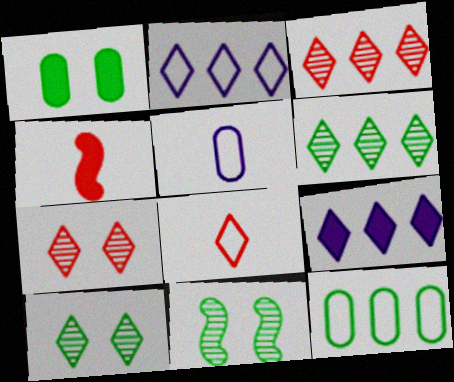[[1, 4, 9], 
[8, 9, 10]]